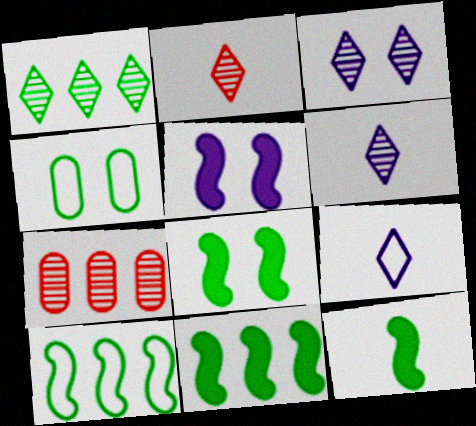[[1, 2, 3], 
[1, 4, 12], 
[7, 8, 9], 
[8, 11, 12]]